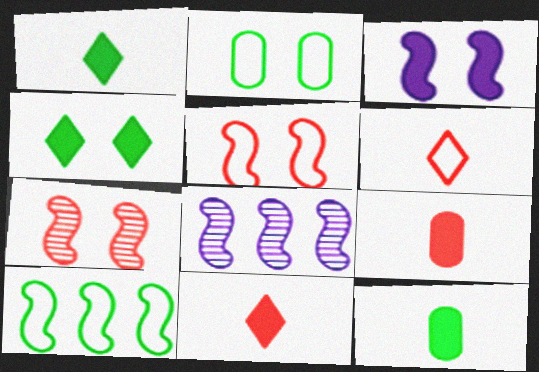[[2, 8, 11]]